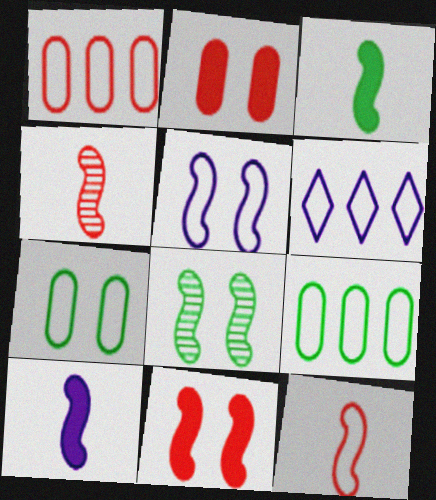[[5, 8, 11], 
[6, 7, 12]]